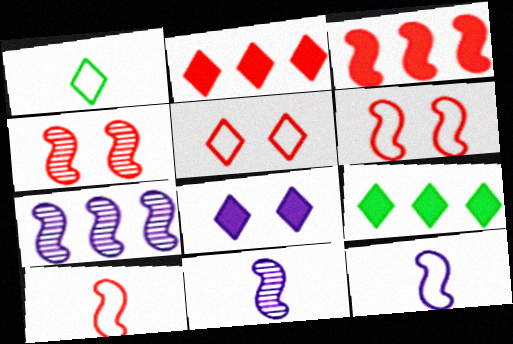[[3, 4, 10]]